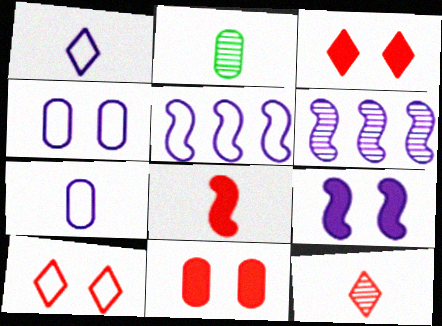[[1, 2, 8], 
[1, 4, 5], 
[2, 3, 5]]